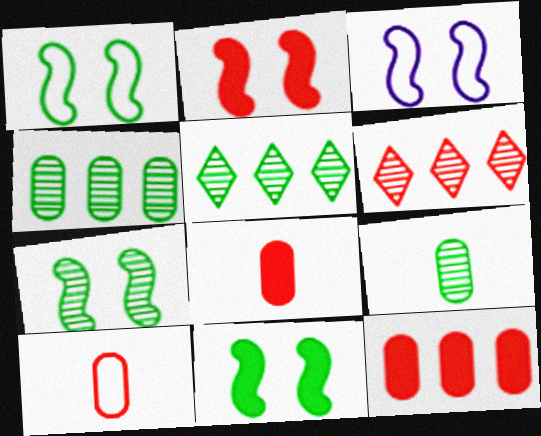[[1, 7, 11], 
[2, 3, 7], 
[2, 6, 10], 
[3, 5, 8], 
[5, 7, 9]]